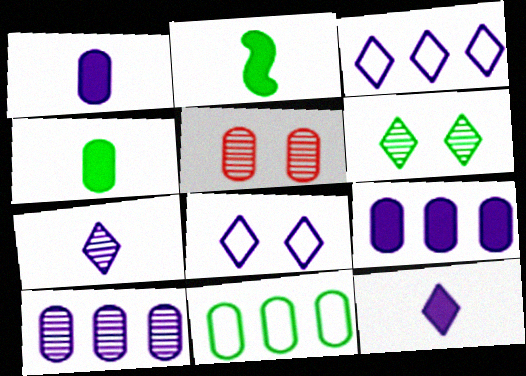[[1, 5, 11], 
[2, 3, 5], 
[2, 6, 11]]